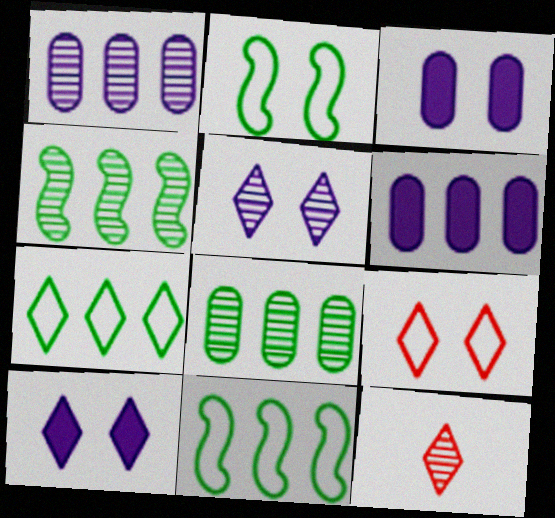[[2, 6, 12], 
[3, 11, 12], 
[7, 10, 12]]